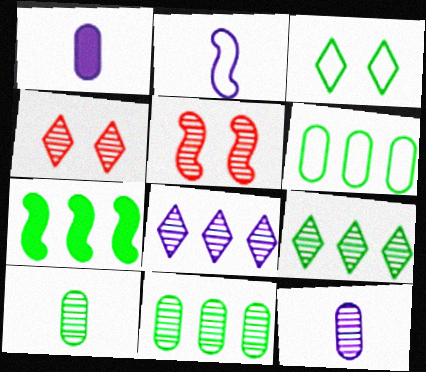[[2, 5, 7], 
[3, 7, 10], 
[5, 8, 10], 
[5, 9, 12], 
[6, 7, 9]]